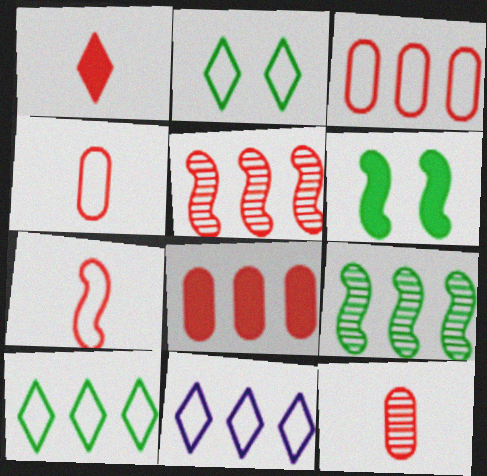[[1, 7, 12], 
[6, 11, 12], 
[8, 9, 11]]